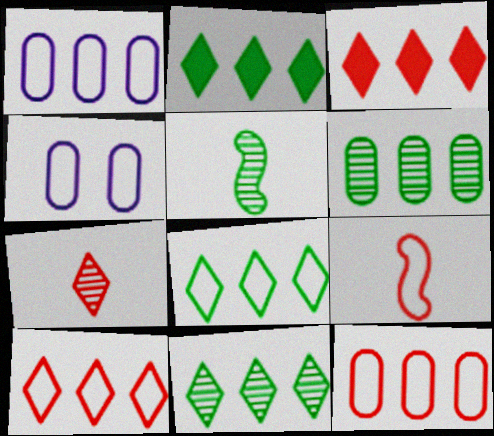[[2, 8, 11], 
[3, 4, 5], 
[4, 8, 9]]